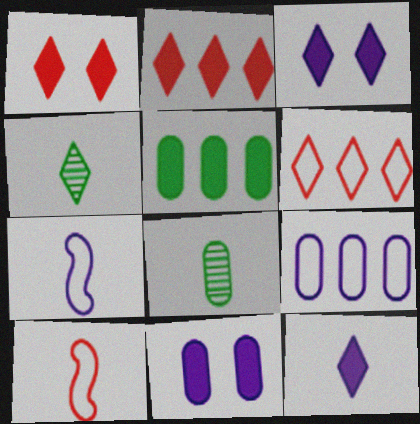[[3, 4, 6], 
[8, 10, 12]]